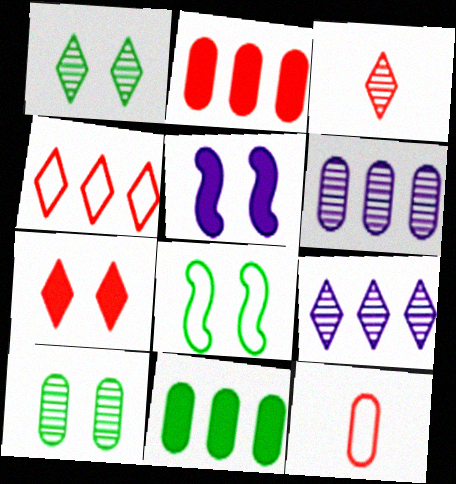[[1, 3, 9], 
[3, 4, 7]]